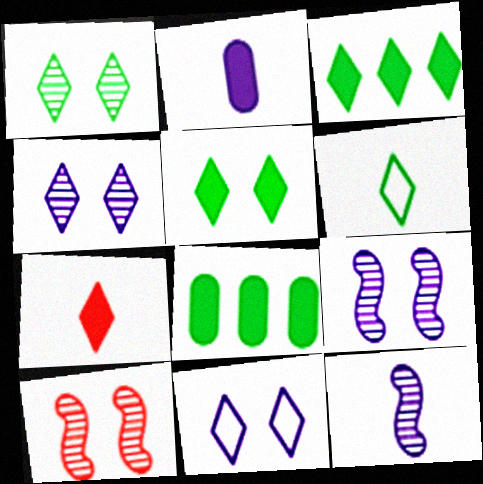[[1, 3, 6]]